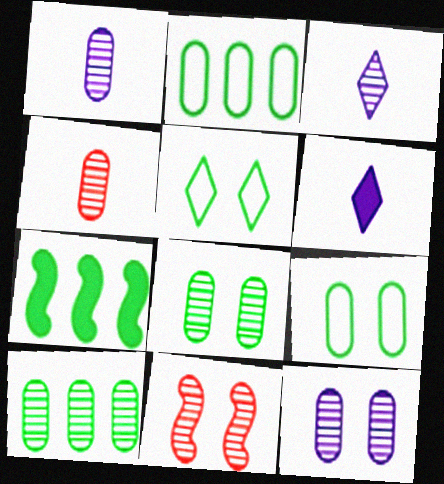[[2, 6, 11], 
[3, 10, 11], 
[4, 10, 12]]